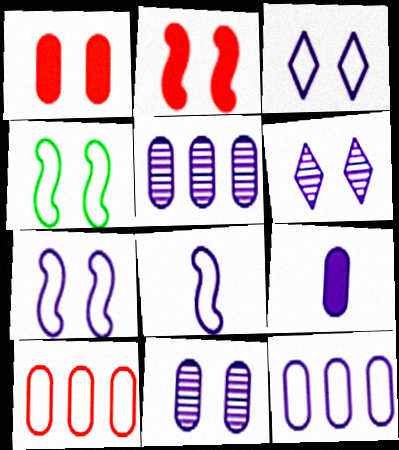[[1, 4, 6], 
[3, 8, 12], 
[9, 11, 12]]